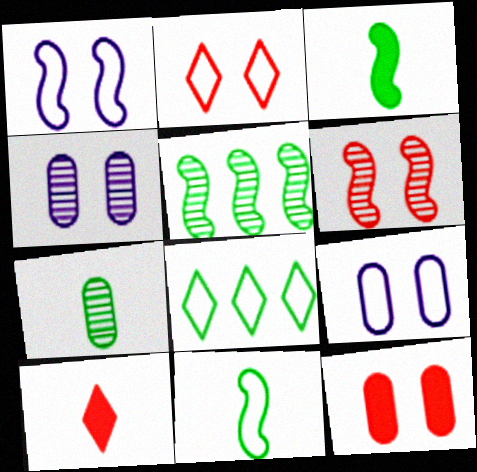[[2, 6, 12], 
[5, 9, 10]]